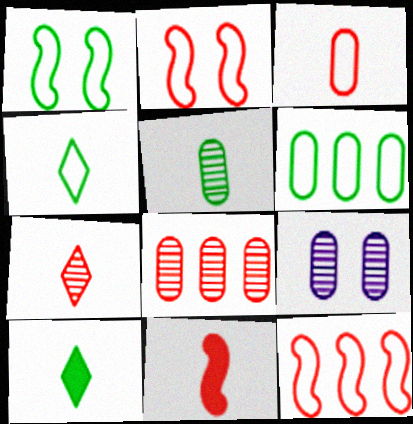[[1, 4, 6], 
[3, 7, 11], 
[5, 8, 9], 
[9, 10, 12]]